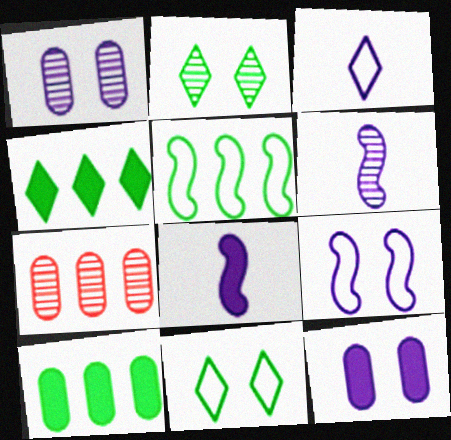[[2, 6, 7], 
[7, 8, 11]]